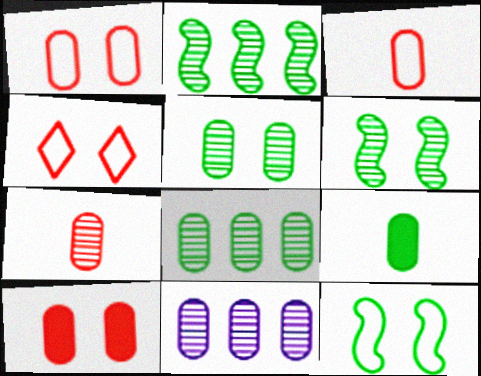[[1, 9, 11], 
[5, 7, 11]]